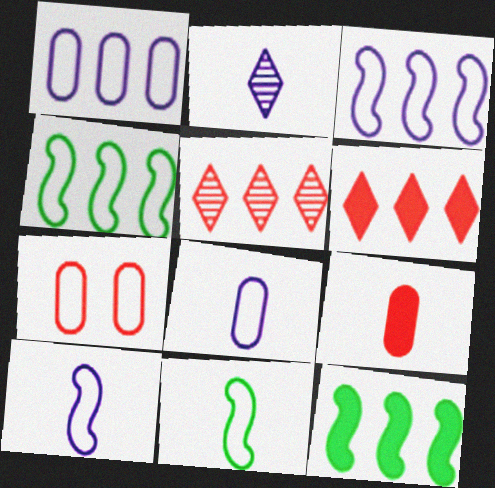[[1, 5, 12], 
[2, 7, 12], 
[2, 9, 11]]